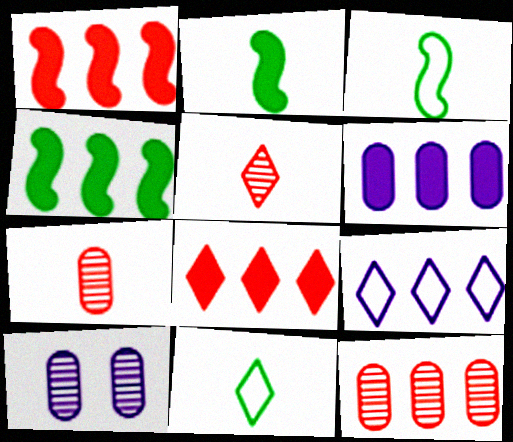[[1, 10, 11], 
[3, 8, 10], 
[4, 6, 8], 
[4, 9, 12]]